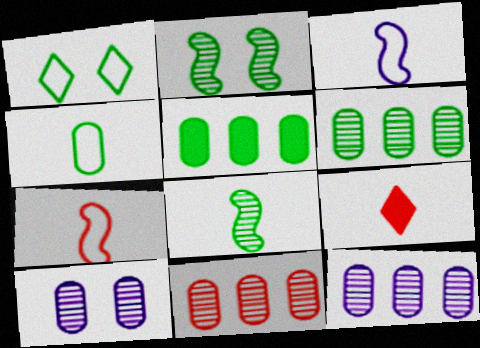[[1, 5, 8], 
[6, 11, 12]]